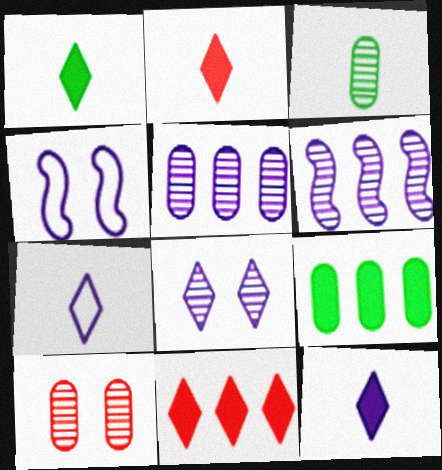[[1, 2, 12], 
[3, 4, 11], 
[3, 5, 10], 
[4, 5, 12]]